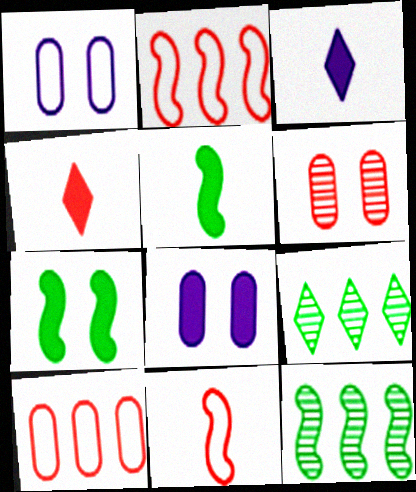[[1, 4, 12], 
[2, 4, 6], 
[8, 9, 11]]